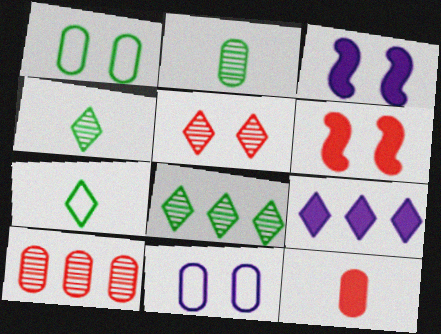[[1, 3, 5], 
[3, 7, 10], 
[5, 7, 9]]